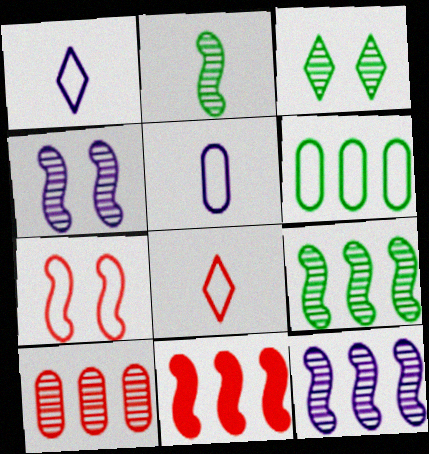[[1, 6, 7], 
[3, 5, 11]]